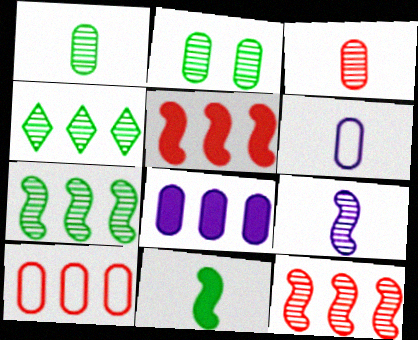[]